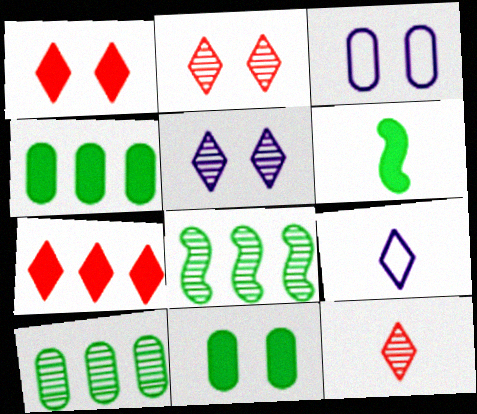[]